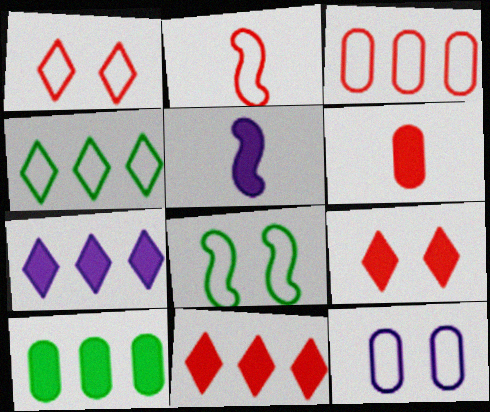[[1, 2, 3], 
[1, 8, 12], 
[2, 4, 12], 
[5, 9, 10]]